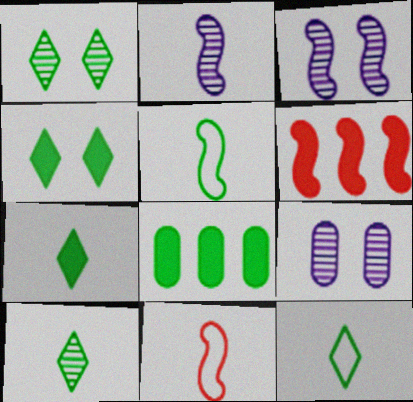[[1, 5, 8], 
[3, 5, 6], 
[6, 9, 12], 
[7, 10, 12]]